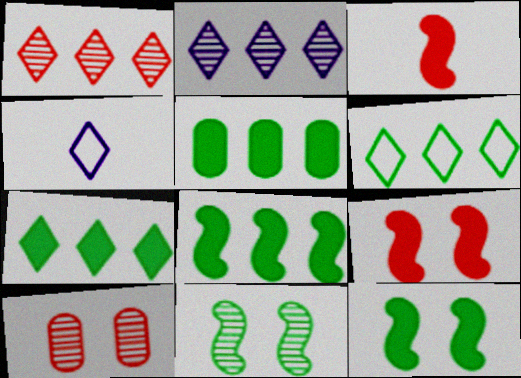[[4, 8, 10], 
[5, 7, 8]]